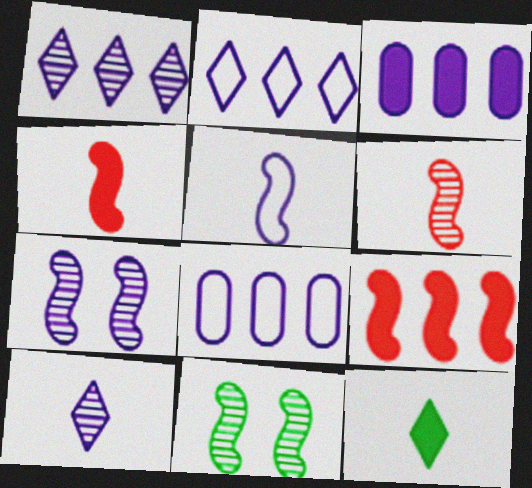[[5, 9, 11]]